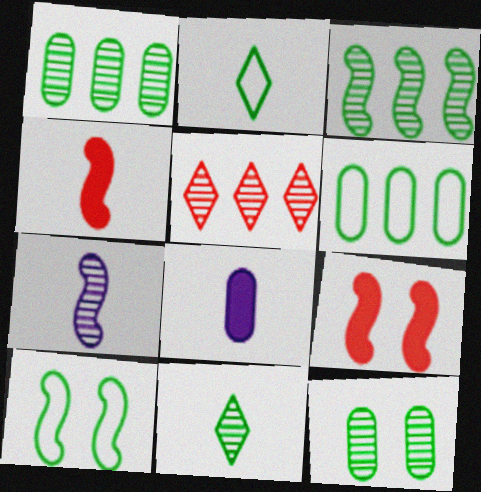[[2, 6, 10], 
[3, 11, 12], 
[5, 7, 12], 
[5, 8, 10]]